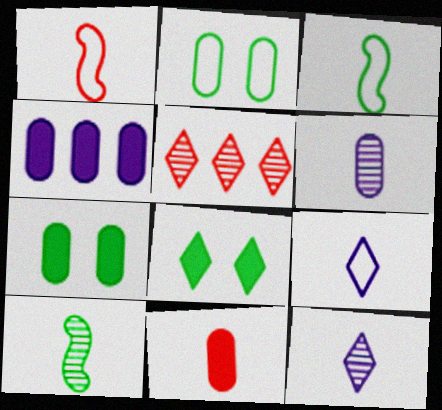[[3, 11, 12], 
[4, 7, 11], 
[5, 8, 9], 
[9, 10, 11]]